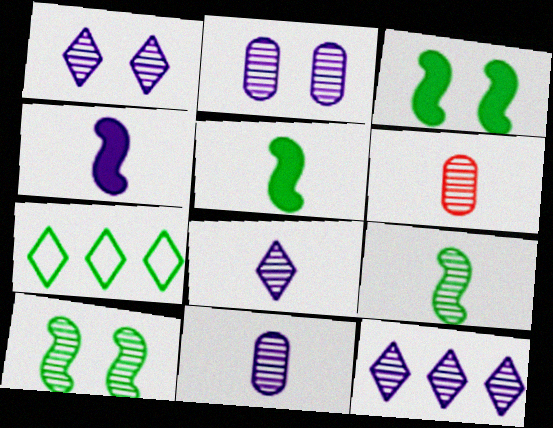[[1, 8, 12], 
[6, 8, 9], 
[6, 10, 12]]